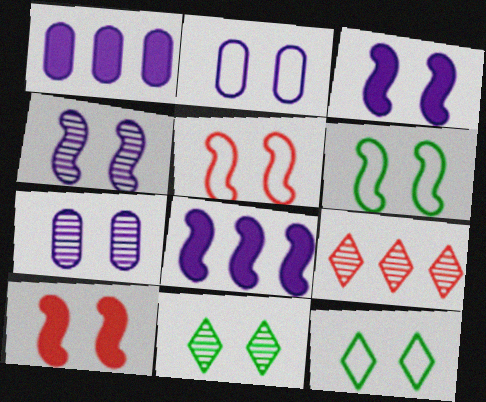[[2, 5, 12], 
[2, 10, 11], 
[4, 6, 10], 
[7, 10, 12]]